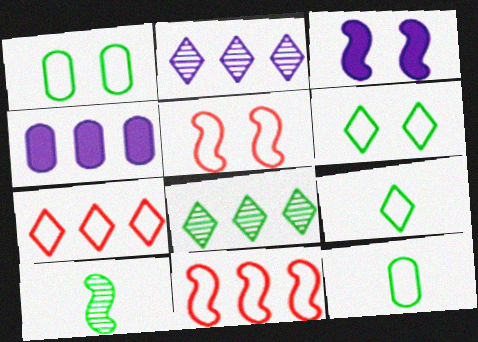[[3, 10, 11], 
[4, 8, 11]]